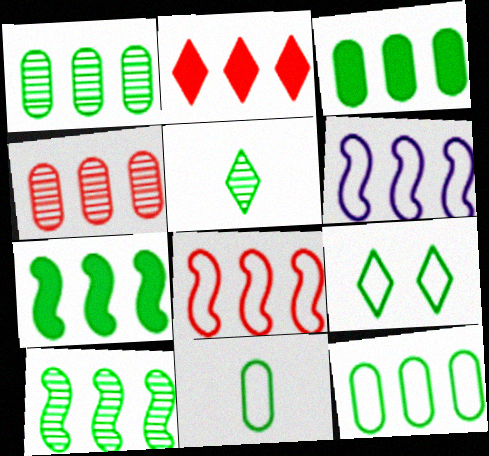[[1, 2, 6], 
[1, 3, 12], 
[2, 4, 8]]